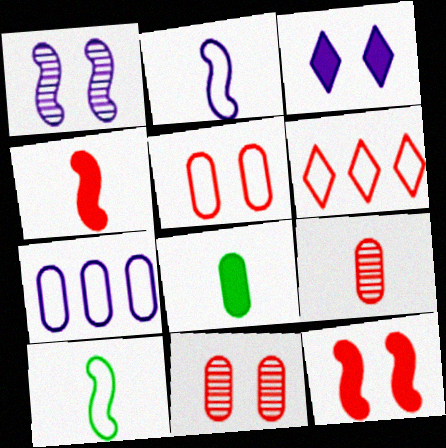[[1, 6, 8], 
[4, 6, 11], 
[6, 9, 12], 
[7, 8, 11]]